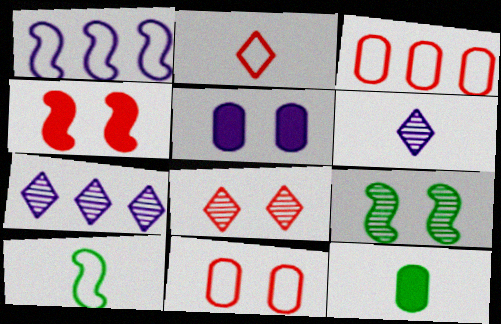[[1, 5, 6], 
[1, 8, 12], 
[4, 8, 11]]